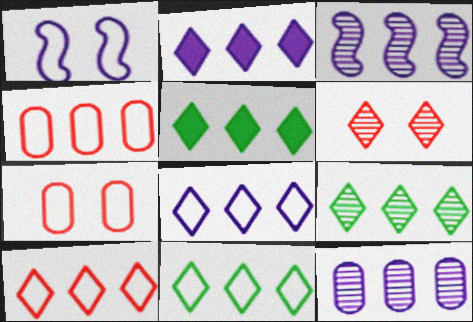[[2, 9, 10], 
[3, 4, 5], 
[5, 9, 11], 
[8, 10, 11]]